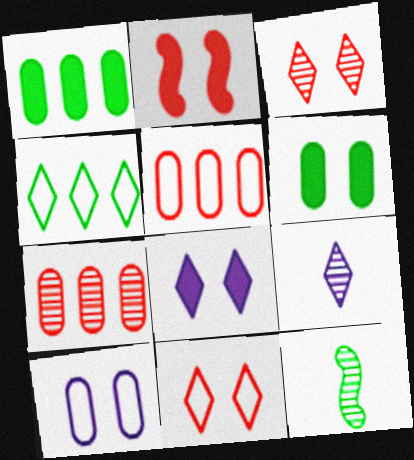[[2, 6, 8], 
[4, 6, 12], 
[5, 8, 12]]